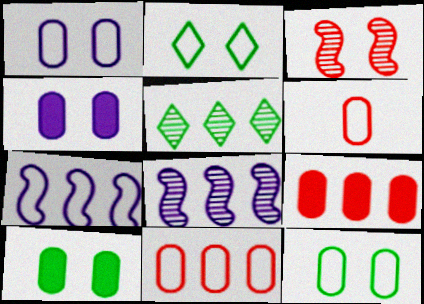[[2, 3, 4], 
[2, 6, 7], 
[5, 7, 9]]